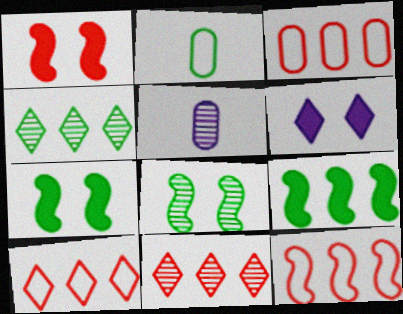[[2, 4, 7], 
[3, 10, 12], 
[5, 7, 10], 
[5, 8, 11]]